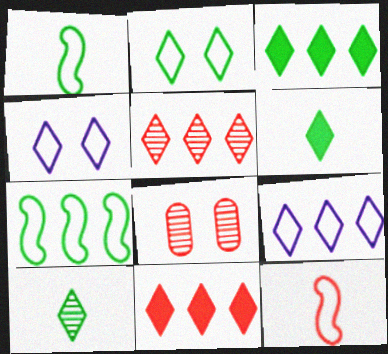[[2, 3, 10], 
[3, 5, 9], 
[4, 5, 6], 
[4, 10, 11], 
[8, 11, 12]]